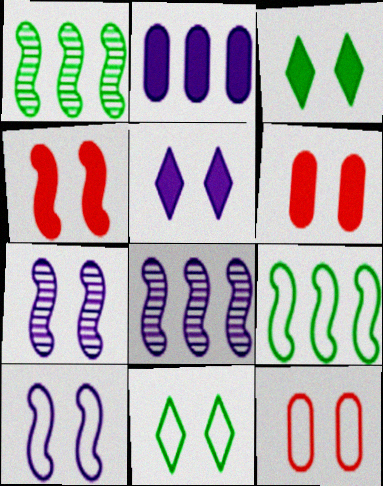[[3, 7, 12], 
[6, 7, 11], 
[10, 11, 12]]